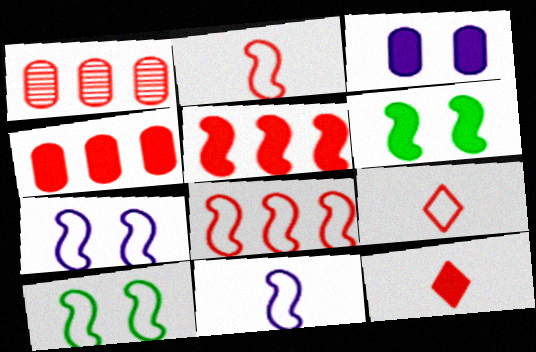[[8, 10, 11]]